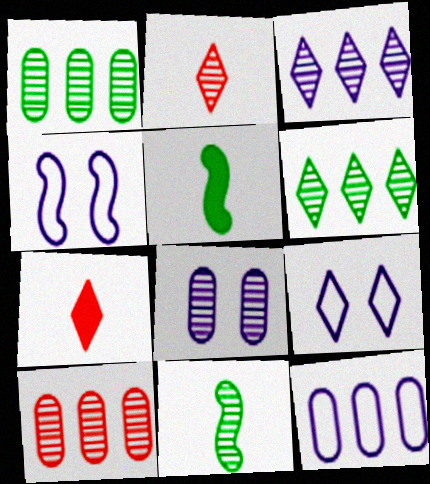[[1, 4, 7], 
[5, 9, 10], 
[6, 7, 9]]